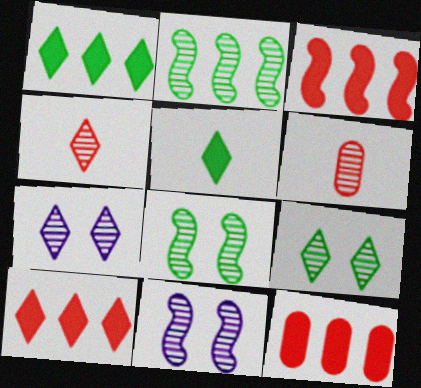[[2, 6, 7], 
[3, 10, 12]]